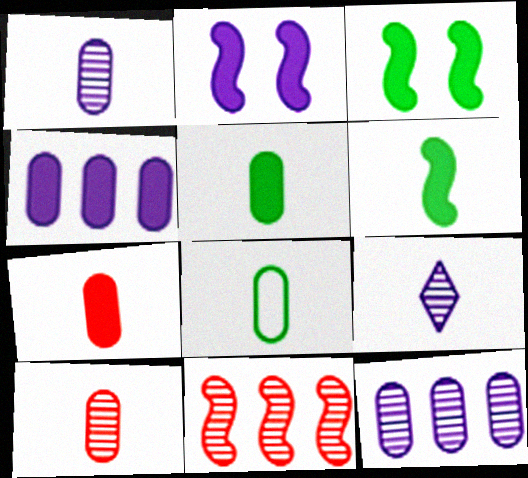[[1, 7, 8]]